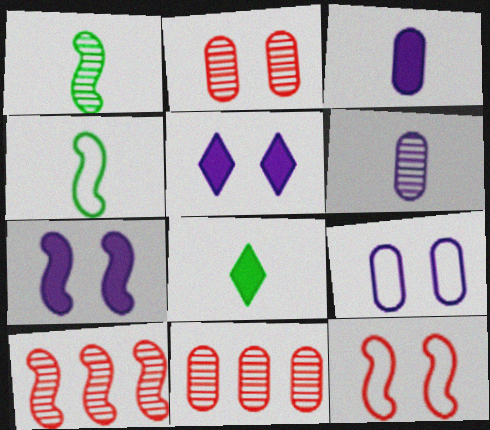[[4, 5, 11], 
[4, 7, 10], 
[8, 9, 10]]